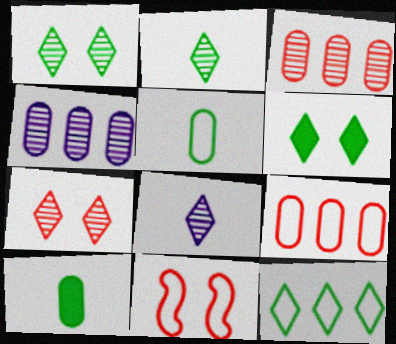[[2, 6, 12]]